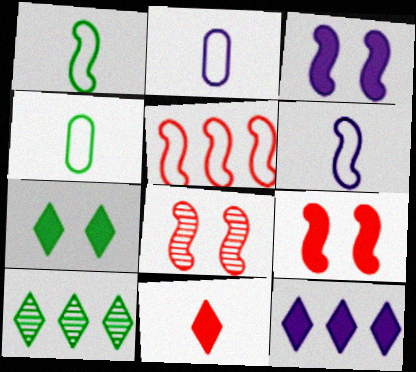[[2, 9, 10], 
[4, 8, 12], 
[7, 11, 12]]